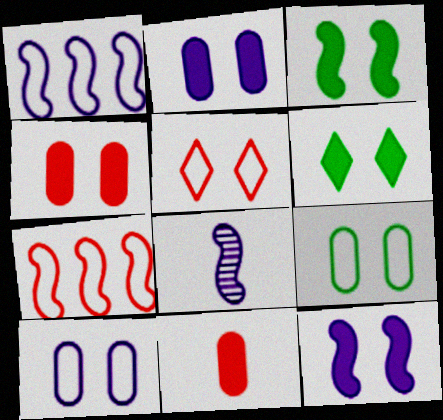[[1, 8, 12], 
[3, 7, 8], 
[4, 6, 12]]